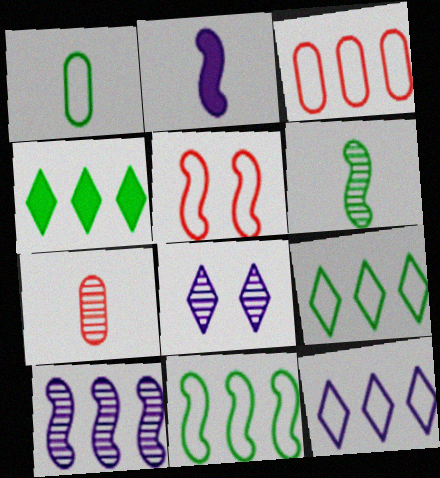[[1, 5, 12], 
[3, 4, 10], 
[3, 11, 12]]